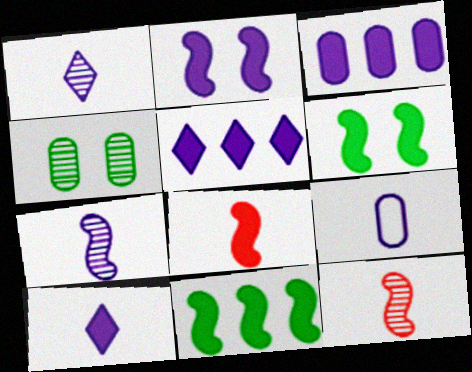[[2, 3, 10], 
[2, 8, 11], 
[7, 9, 10]]